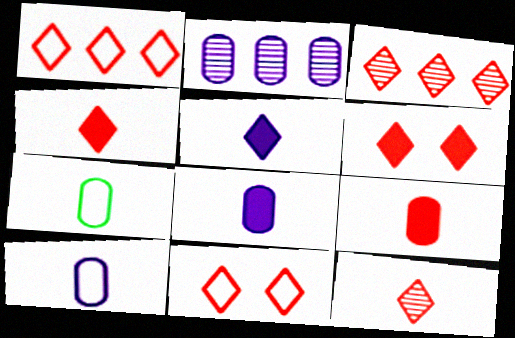[[1, 6, 12], 
[3, 4, 11]]